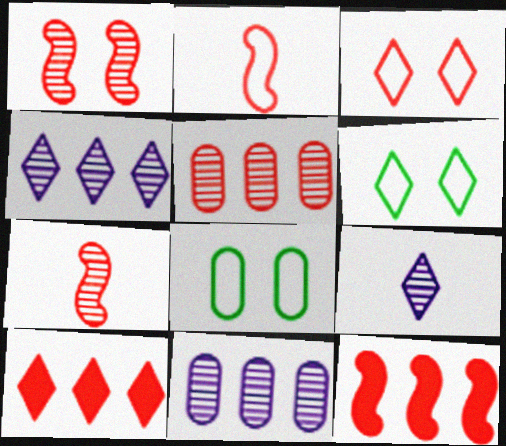[[1, 2, 12], 
[6, 9, 10], 
[8, 9, 12]]